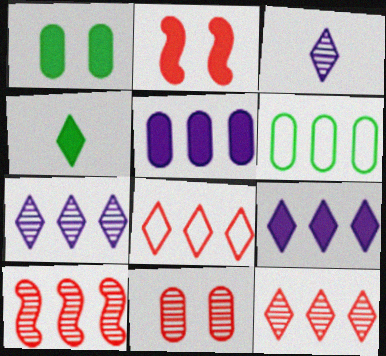[[2, 3, 6], 
[2, 4, 5], 
[6, 9, 10]]